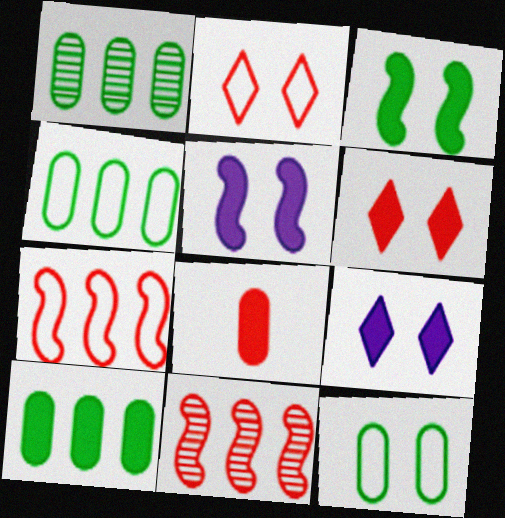[[1, 4, 10], 
[2, 8, 11]]